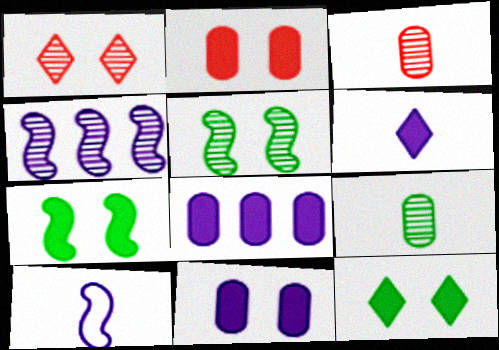[[1, 4, 9]]